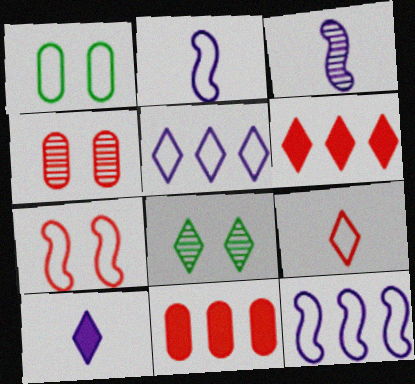[[1, 3, 6], 
[1, 9, 12], 
[2, 8, 11]]